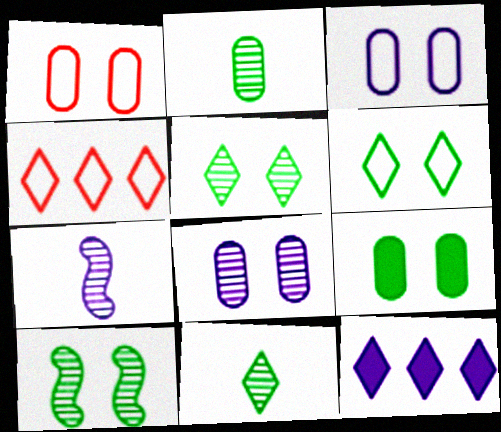[[1, 8, 9], 
[3, 7, 12], 
[4, 7, 9], 
[6, 9, 10]]